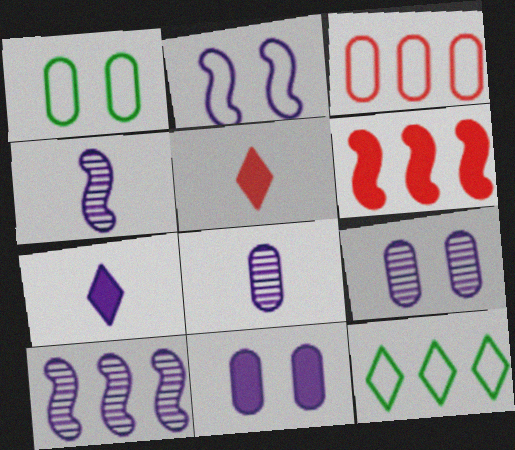[[1, 5, 10]]